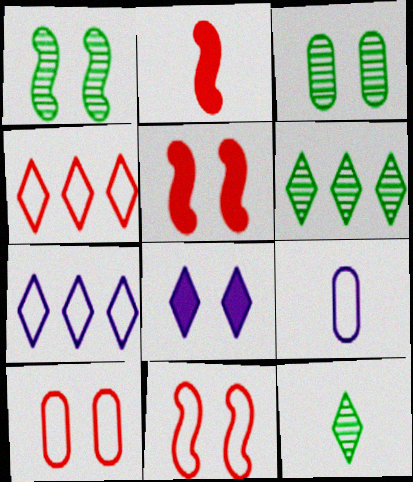[[1, 8, 10], 
[2, 3, 7], 
[2, 9, 12], 
[3, 8, 11], 
[4, 8, 12], 
[5, 6, 9]]